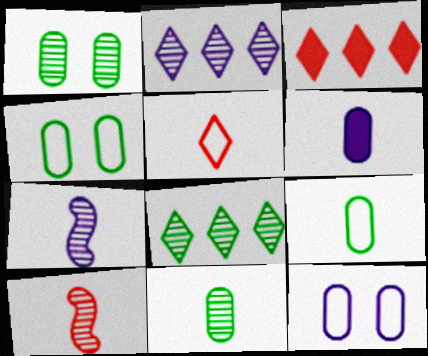[[1, 2, 10], 
[3, 4, 7]]